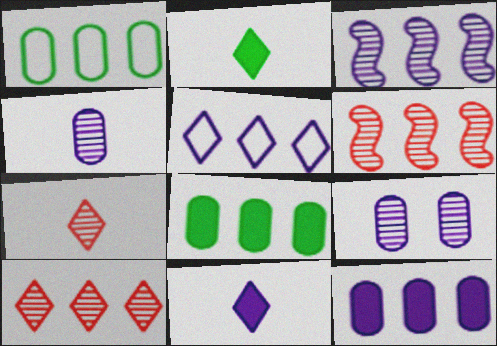[[3, 5, 12], 
[5, 6, 8]]